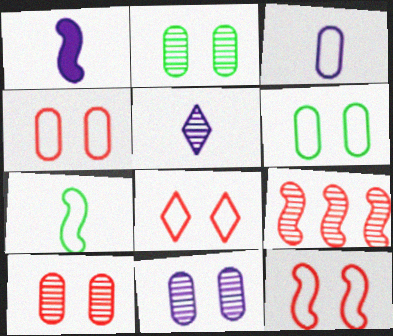[[1, 3, 5], 
[2, 5, 9], 
[2, 10, 11], 
[4, 8, 12]]